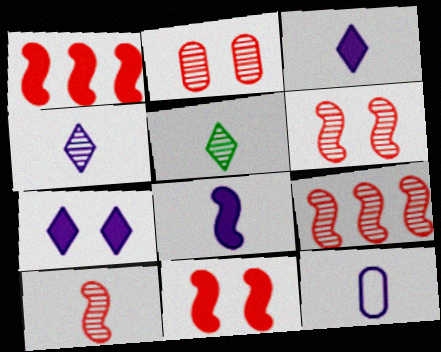[[4, 8, 12], 
[6, 9, 10]]